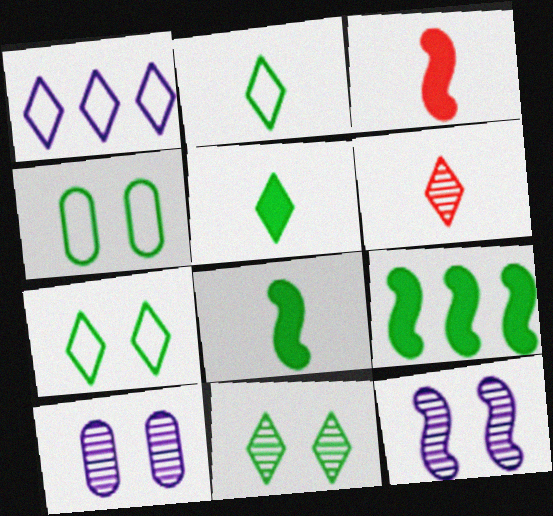[]